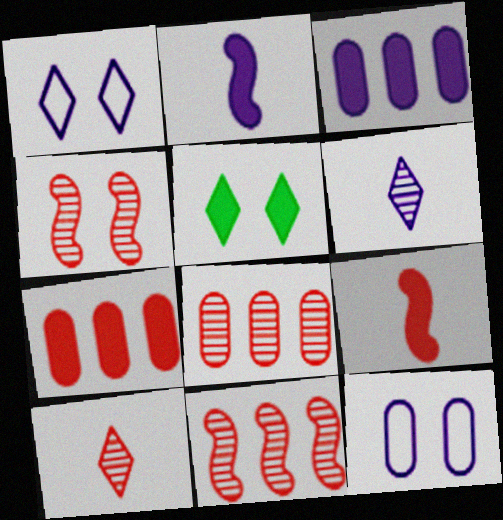[[2, 5, 7], 
[3, 5, 9], 
[4, 5, 12], 
[4, 8, 10]]